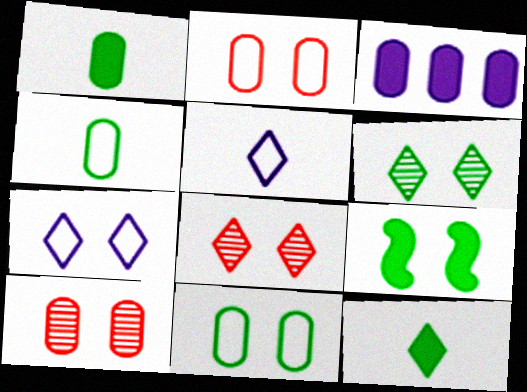[[3, 4, 10], 
[6, 9, 11], 
[7, 9, 10]]